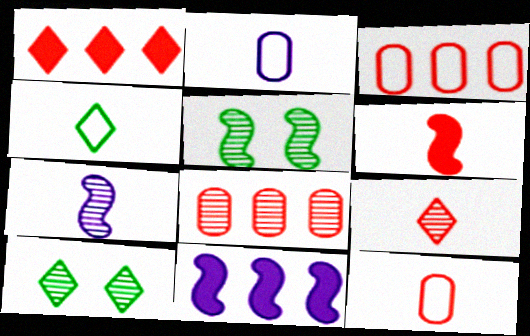[[1, 2, 5], 
[6, 9, 12], 
[7, 8, 10], 
[10, 11, 12]]